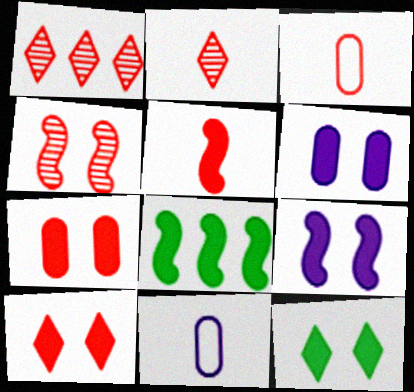[[2, 3, 5], 
[5, 8, 9], 
[7, 9, 12]]